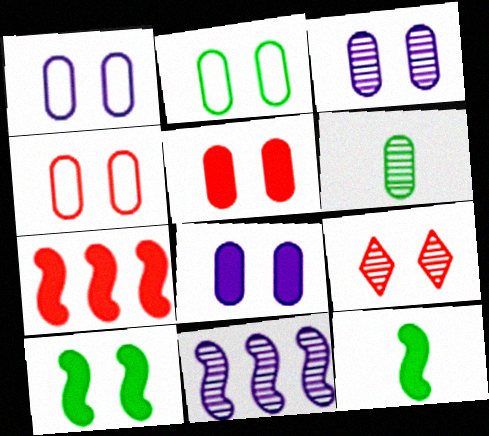[[1, 2, 4], 
[1, 3, 8], 
[1, 9, 10], 
[2, 3, 5], 
[6, 9, 11]]